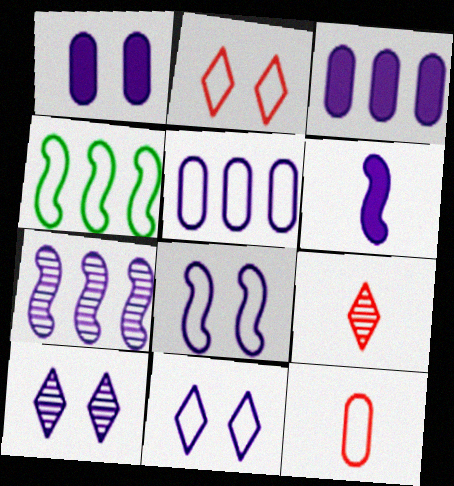[[1, 4, 9], 
[1, 8, 10], 
[4, 11, 12], 
[5, 6, 10], 
[6, 7, 8]]